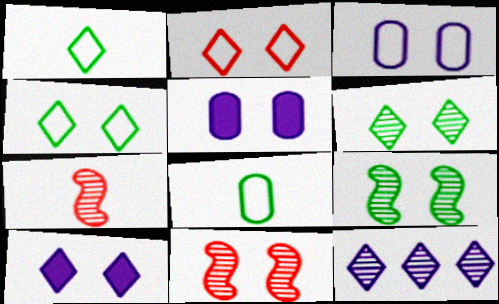[[2, 5, 9], 
[2, 6, 10], 
[4, 5, 11]]